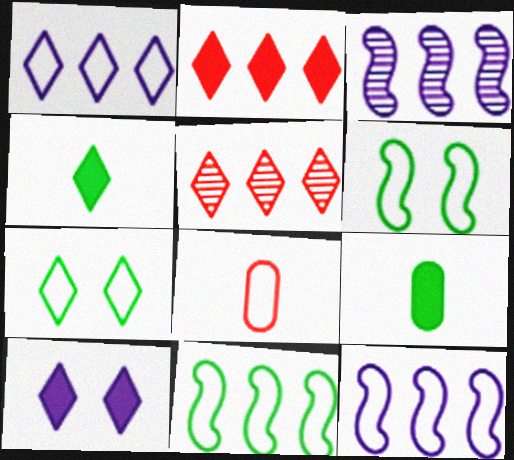[[1, 6, 8], 
[2, 4, 10], 
[7, 8, 12]]